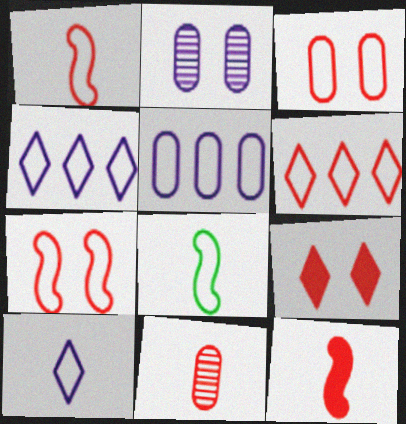[[1, 3, 6], 
[3, 4, 8]]